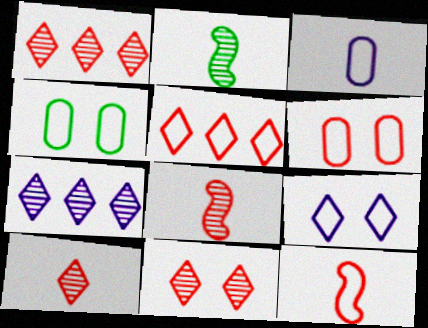[[1, 10, 11], 
[5, 6, 12]]